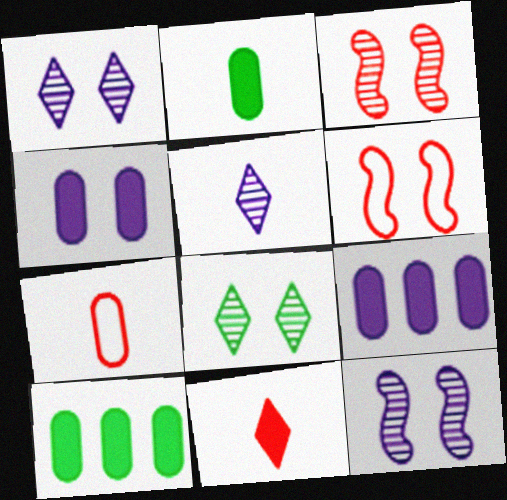[[4, 6, 8], 
[5, 6, 10]]